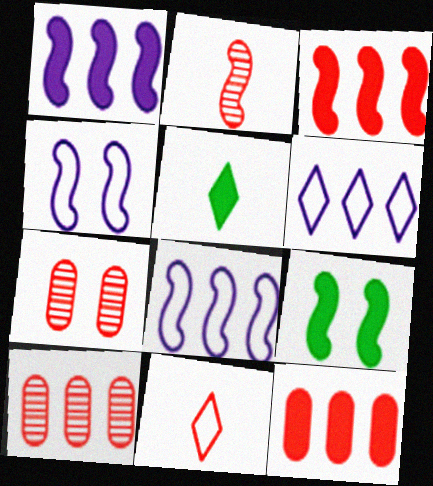[[2, 8, 9], 
[3, 7, 11], 
[4, 5, 10], 
[5, 7, 8]]